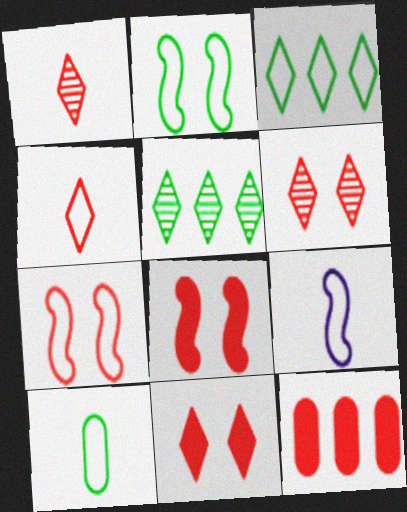[[1, 7, 12], 
[2, 3, 10], 
[4, 9, 10]]